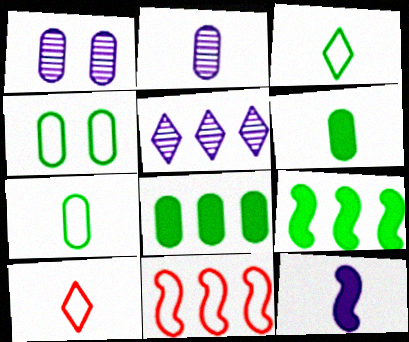[[1, 9, 10], 
[5, 8, 11]]